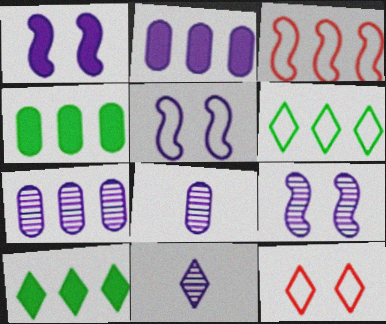[[1, 5, 9], 
[2, 5, 11], 
[3, 7, 10], 
[7, 9, 11], 
[10, 11, 12]]